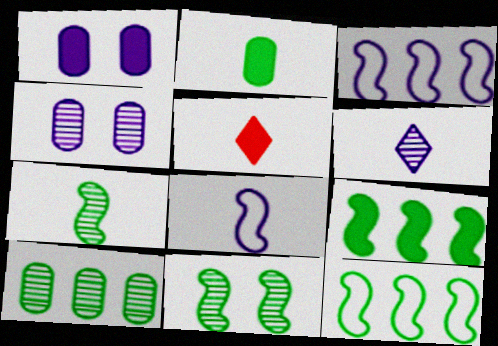[[1, 3, 6], 
[1, 5, 9], 
[4, 5, 12]]